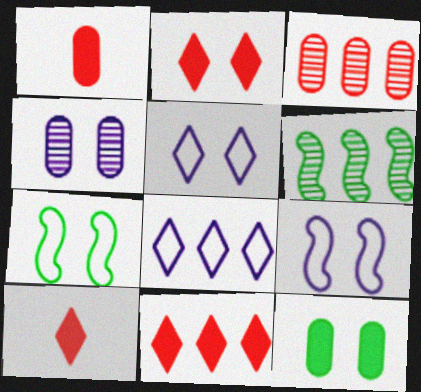[[1, 5, 6], 
[2, 4, 7], 
[2, 10, 11]]